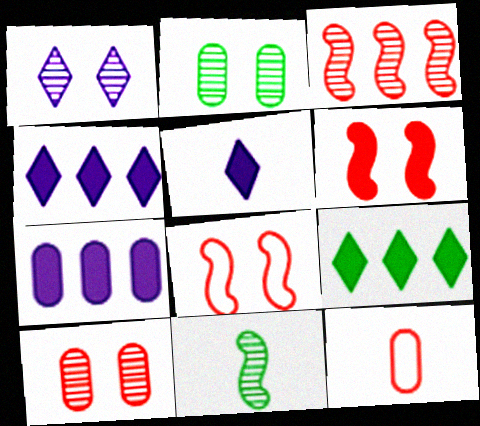[[2, 7, 12], 
[5, 11, 12]]